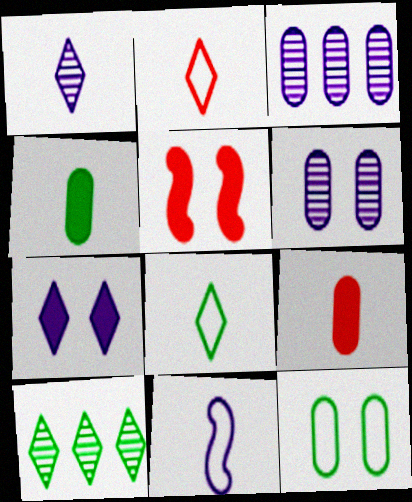[[2, 7, 10], 
[3, 5, 8], 
[3, 7, 11], 
[3, 9, 12]]